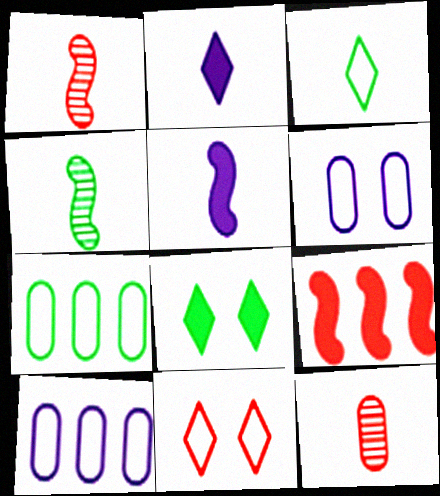[[1, 8, 10], 
[3, 5, 12], 
[4, 7, 8], 
[9, 11, 12]]